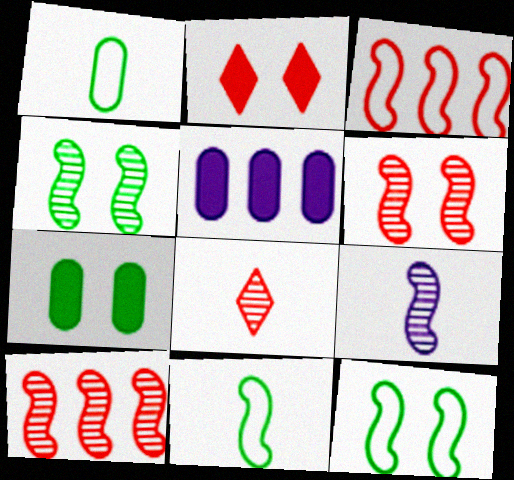[[4, 9, 10], 
[5, 8, 12]]